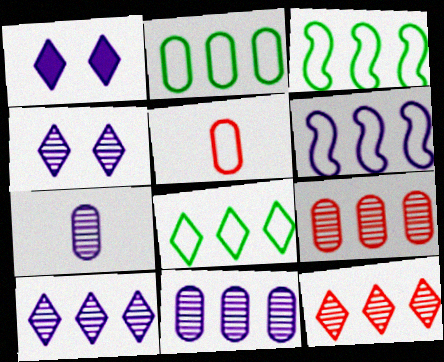[[1, 6, 7], 
[2, 3, 8]]